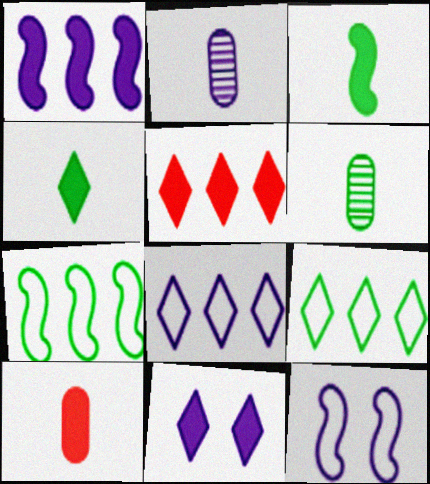[[4, 5, 11], 
[5, 6, 12]]